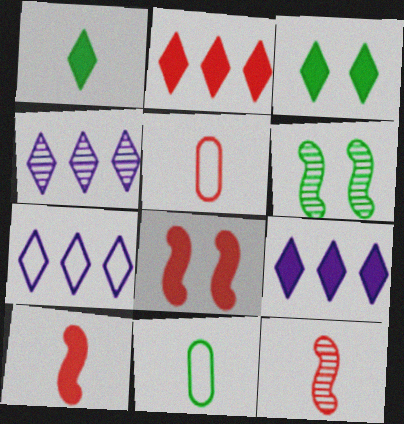[[4, 7, 9], 
[4, 8, 11], 
[5, 6, 9]]